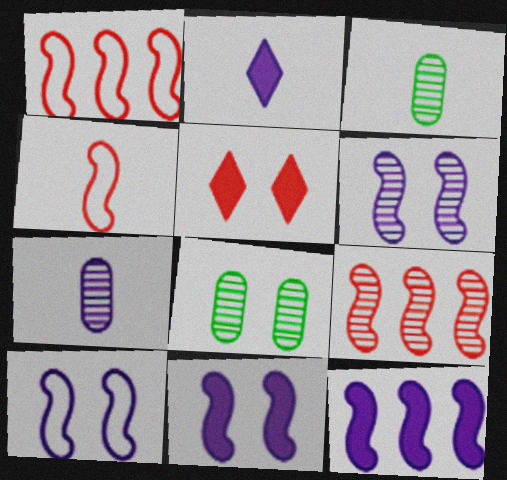[[1, 2, 8], 
[2, 3, 4], 
[5, 8, 10], 
[6, 10, 11]]